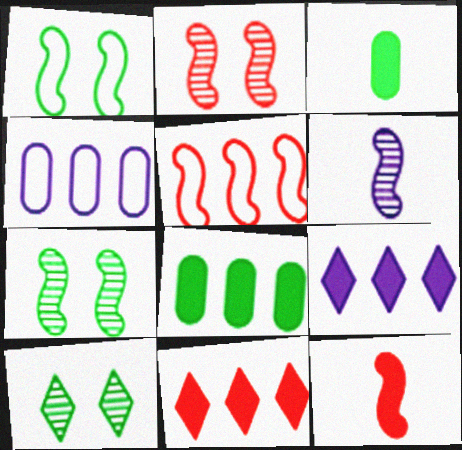[[2, 5, 12], 
[4, 10, 12]]